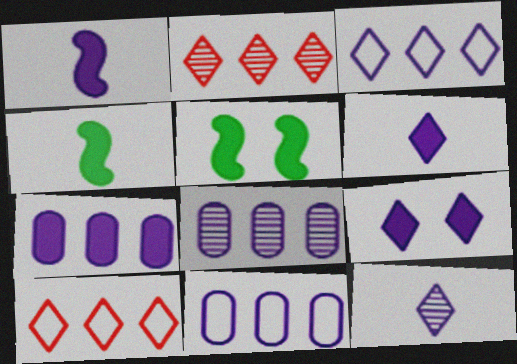[[1, 7, 9], 
[3, 9, 12], 
[7, 8, 11]]